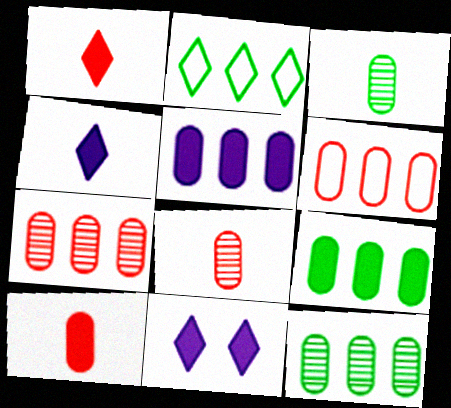[[5, 6, 12]]